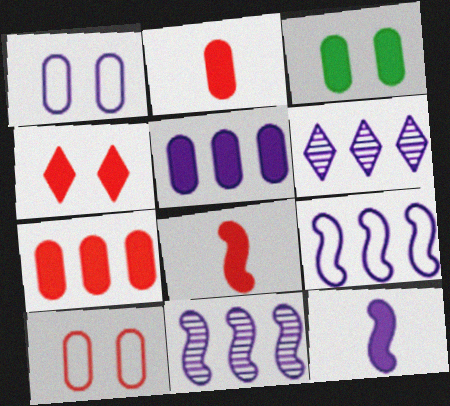[[1, 6, 12], 
[2, 3, 5], 
[4, 7, 8], 
[5, 6, 9]]